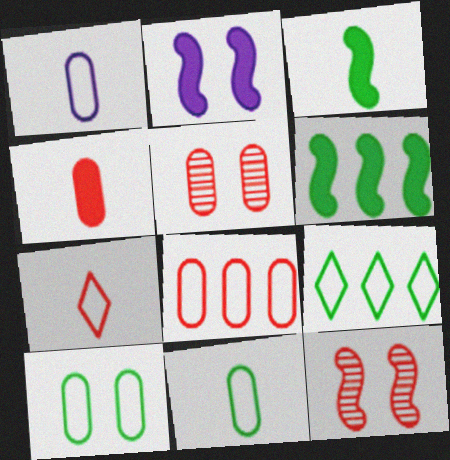[[1, 8, 10], 
[4, 5, 8]]